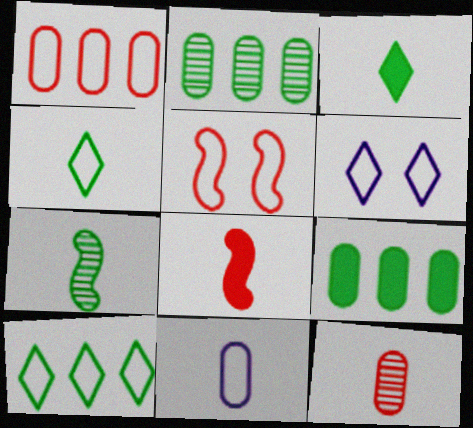[[2, 6, 8], 
[5, 10, 11]]